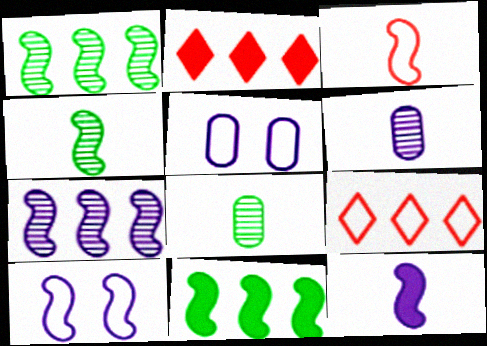[[2, 4, 5], 
[2, 8, 10], 
[3, 4, 12], 
[7, 10, 12]]